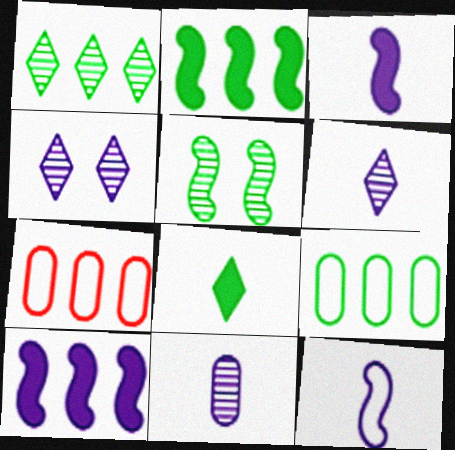[[1, 2, 9], 
[1, 7, 10], 
[5, 8, 9]]